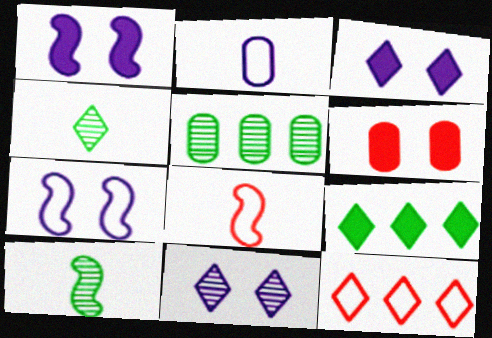[[2, 5, 6], 
[3, 4, 12], 
[3, 5, 8]]